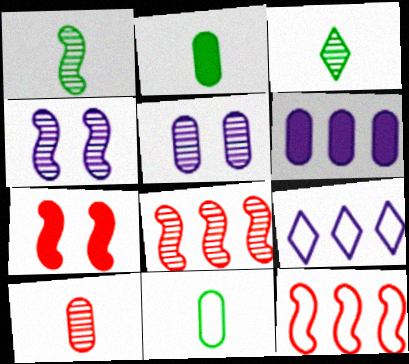[[1, 4, 8], 
[3, 5, 8]]